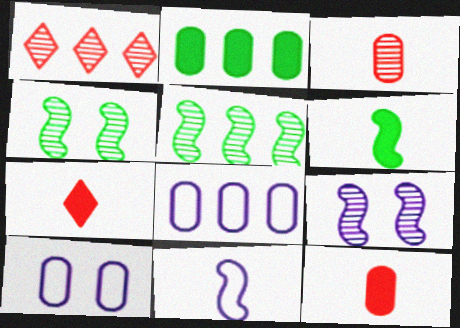[[1, 6, 10], 
[2, 3, 10], 
[4, 7, 8], 
[5, 7, 10]]